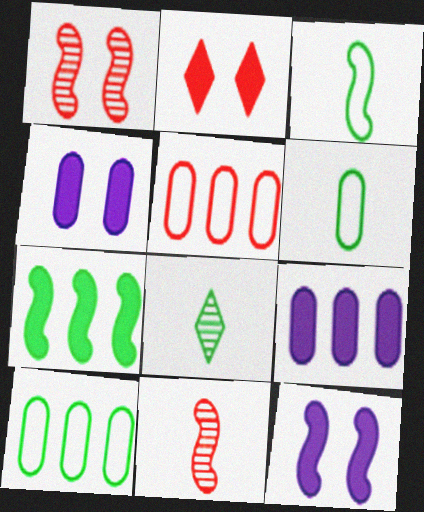[[2, 5, 11], 
[5, 8, 12]]